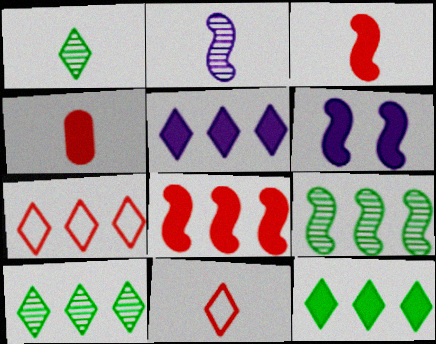[[4, 6, 12], 
[5, 7, 10]]